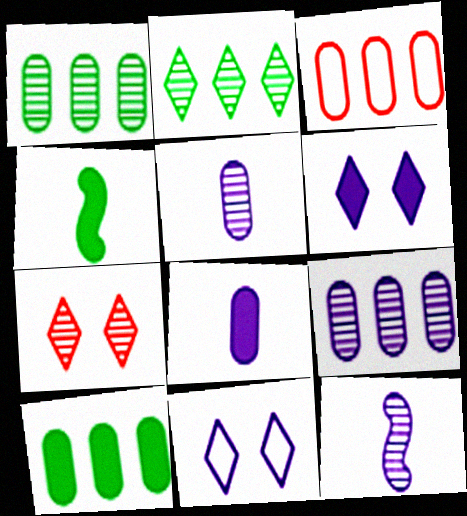[[1, 7, 12], 
[3, 9, 10]]